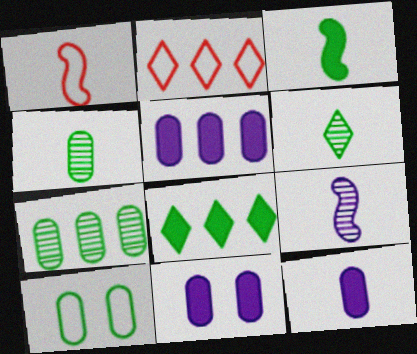[[1, 3, 9], 
[1, 6, 12], 
[5, 11, 12]]